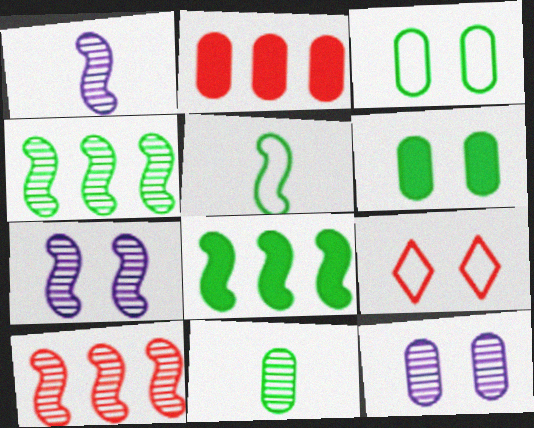[[6, 7, 9]]